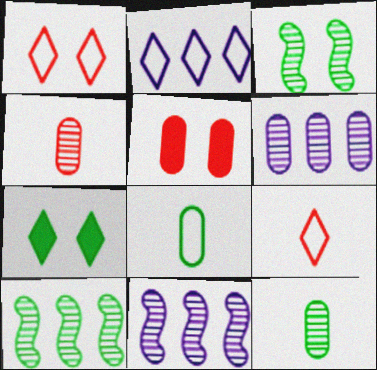[[5, 6, 8], 
[7, 8, 10]]